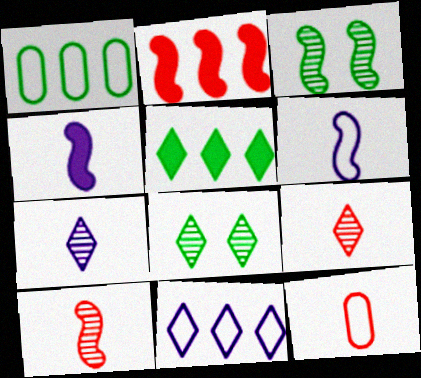[[2, 3, 6]]